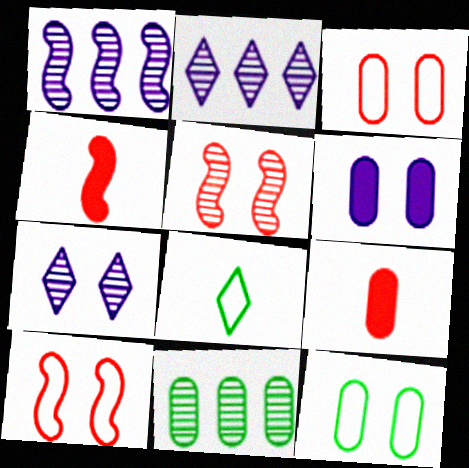[[2, 4, 12]]